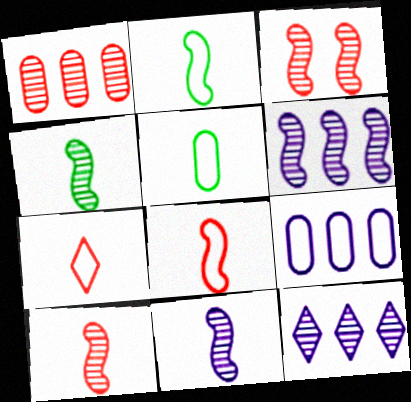[[3, 4, 6], 
[4, 10, 11]]